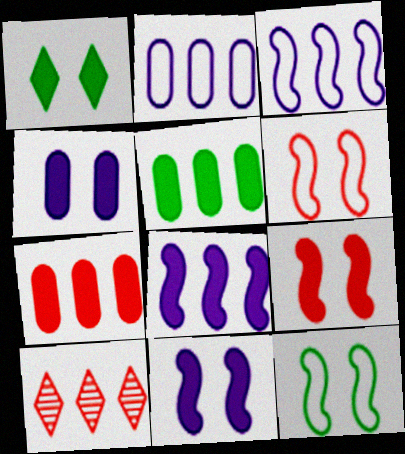[[1, 4, 9], 
[3, 5, 10]]